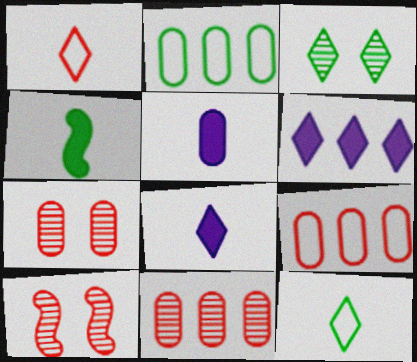[[1, 3, 6], 
[2, 3, 4], 
[2, 5, 7], 
[2, 8, 10]]